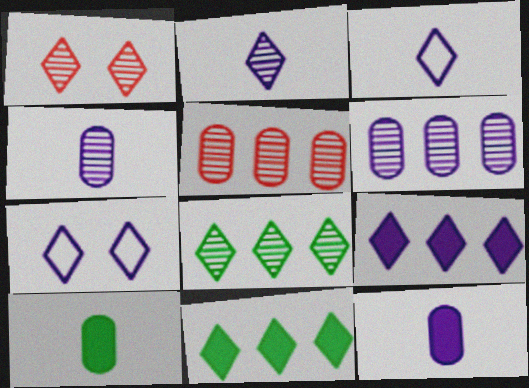[[1, 2, 8], 
[1, 3, 11], 
[2, 7, 9]]